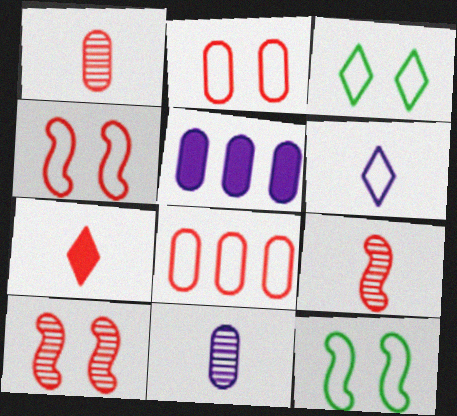[[3, 5, 9], 
[6, 8, 12], 
[7, 8, 10]]